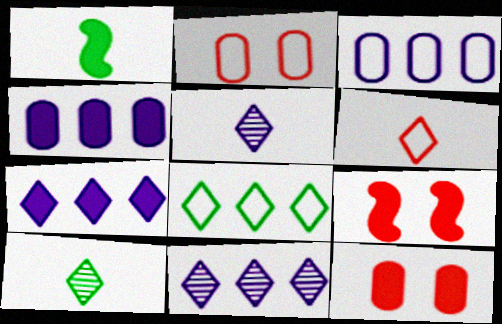[[1, 2, 11], 
[1, 7, 12], 
[3, 9, 10]]